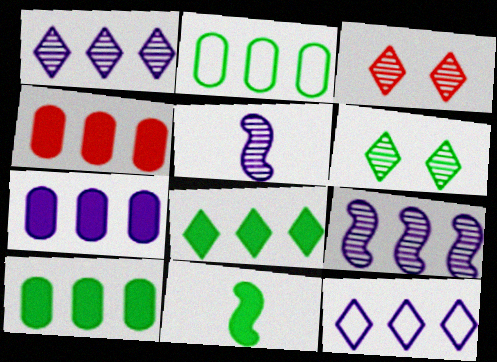[[2, 6, 11], 
[4, 7, 10], 
[7, 9, 12]]